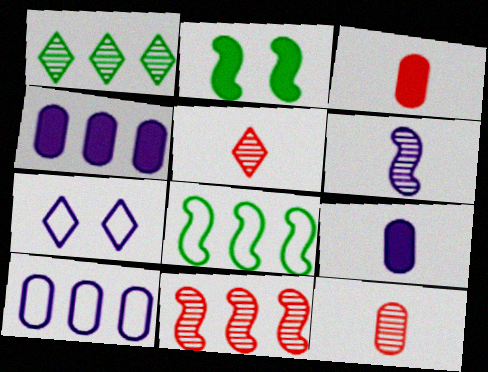[[2, 5, 10], 
[4, 6, 7]]